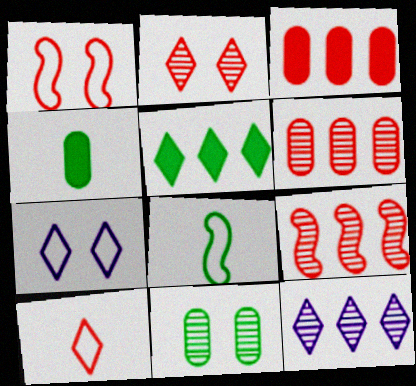[[1, 4, 12], 
[4, 7, 9], 
[5, 8, 11]]